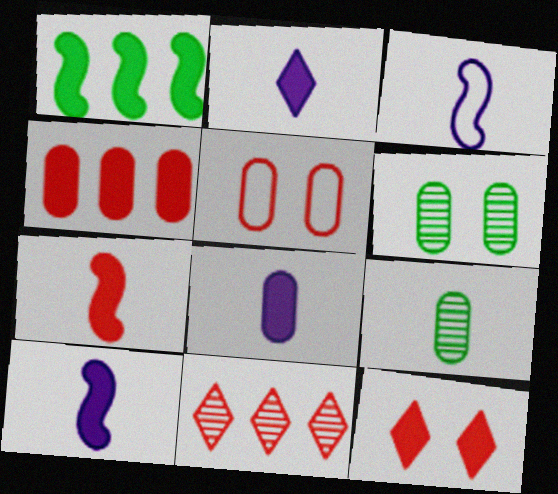[[1, 8, 12], 
[2, 8, 10], 
[4, 7, 12], 
[5, 7, 11]]